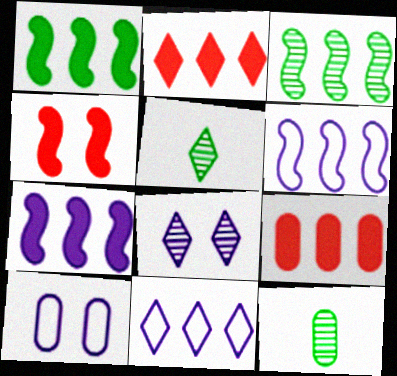[[3, 9, 11], 
[4, 11, 12], 
[9, 10, 12]]